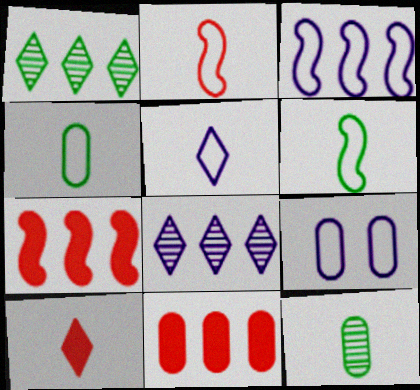[[1, 3, 11], 
[2, 4, 5], 
[3, 5, 9], 
[9, 11, 12]]